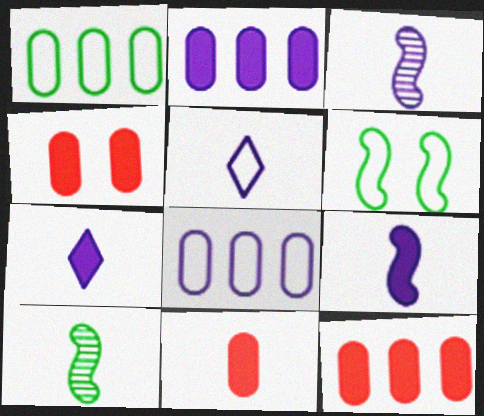[[4, 11, 12], 
[5, 10, 11]]